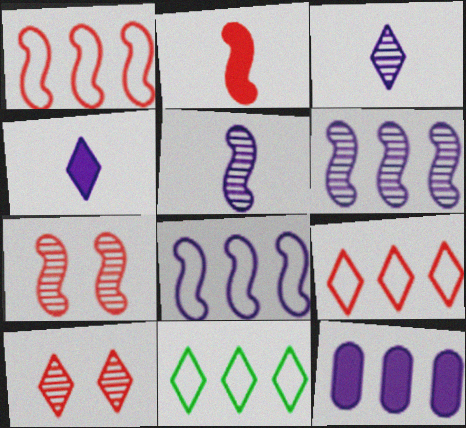[[1, 2, 7], 
[4, 10, 11]]